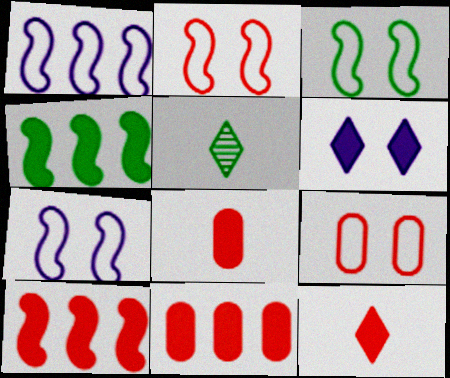[[2, 3, 7], 
[4, 6, 8], 
[5, 7, 11]]